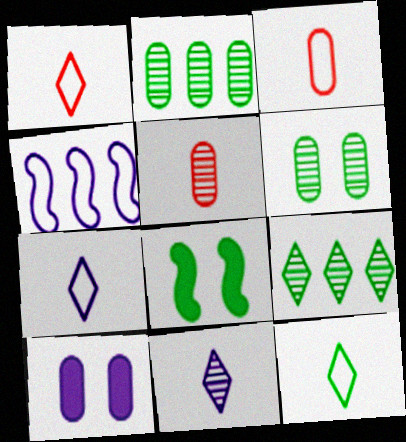[[1, 7, 12], 
[2, 3, 10], 
[2, 8, 12], 
[4, 10, 11]]